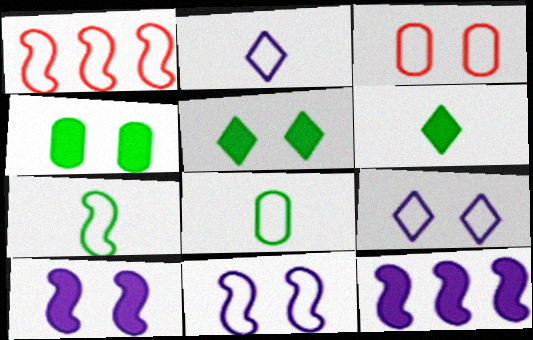[[1, 7, 11], 
[1, 8, 9]]